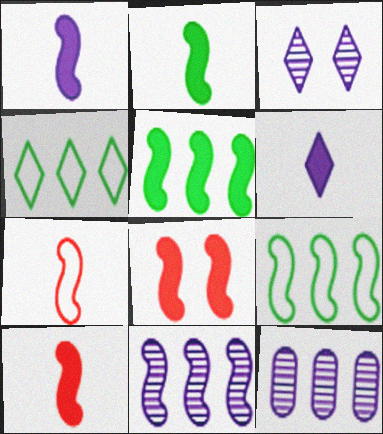[[1, 2, 10], 
[1, 5, 8]]